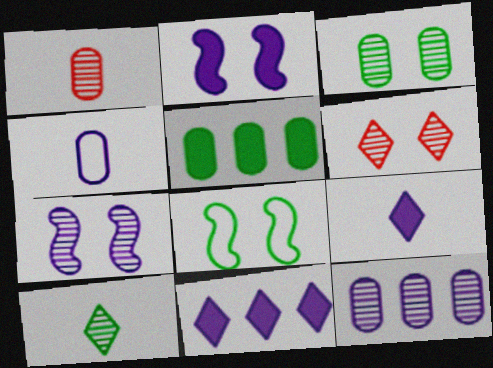[[1, 3, 12], 
[1, 8, 11], 
[3, 6, 7], 
[4, 7, 11], 
[5, 8, 10]]